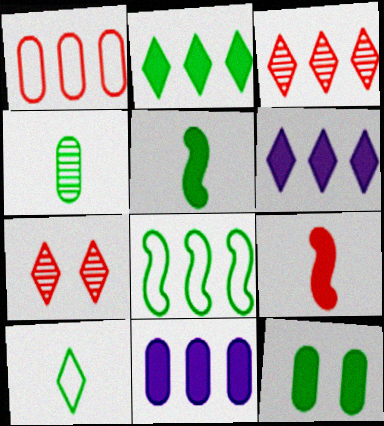[[1, 7, 9], 
[2, 5, 12], 
[3, 8, 11], 
[4, 5, 10], 
[6, 7, 10], 
[6, 9, 12]]